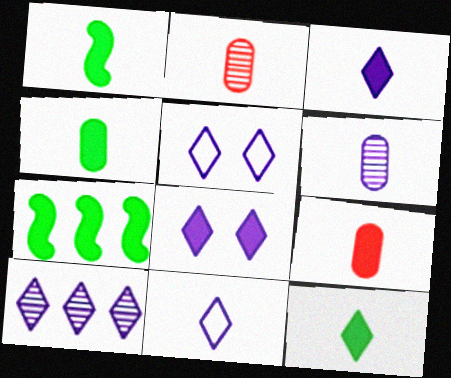[[1, 2, 11], 
[1, 3, 9], 
[1, 4, 12], 
[2, 5, 7], 
[3, 5, 10], 
[7, 8, 9], 
[8, 10, 11]]